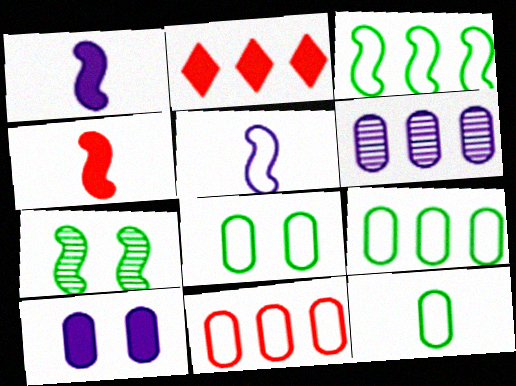[[2, 3, 6], 
[8, 9, 12]]